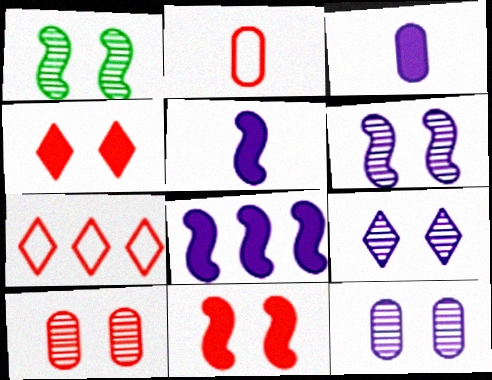[[1, 3, 7], 
[1, 9, 10], 
[6, 9, 12]]